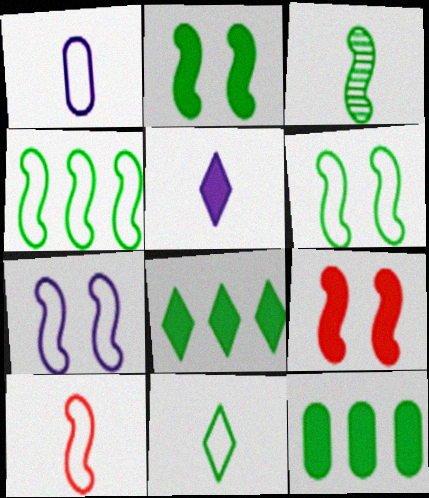[[1, 10, 11], 
[2, 3, 4], 
[4, 7, 10], 
[5, 9, 12]]